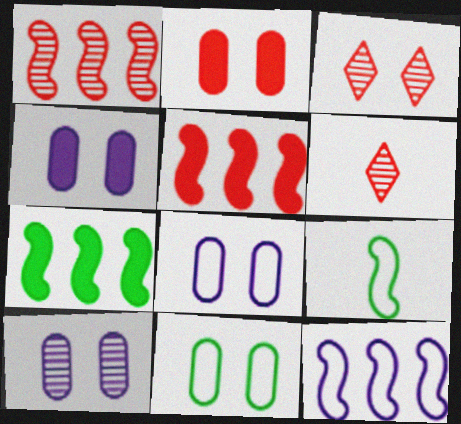[[1, 7, 12], 
[2, 10, 11], 
[4, 8, 10], 
[6, 7, 8]]